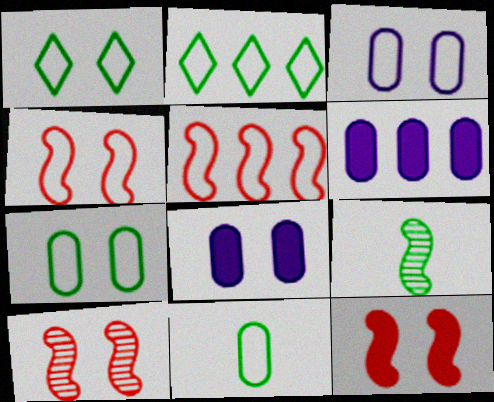[[1, 3, 4], 
[1, 8, 10], 
[4, 10, 12]]